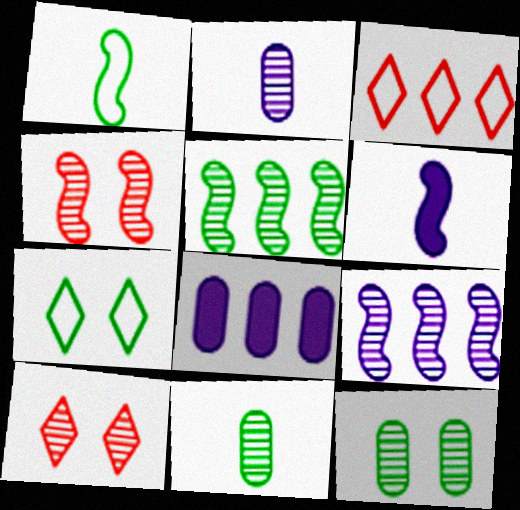[[1, 8, 10], 
[2, 5, 10], 
[3, 5, 8], 
[3, 6, 12], 
[9, 10, 11]]